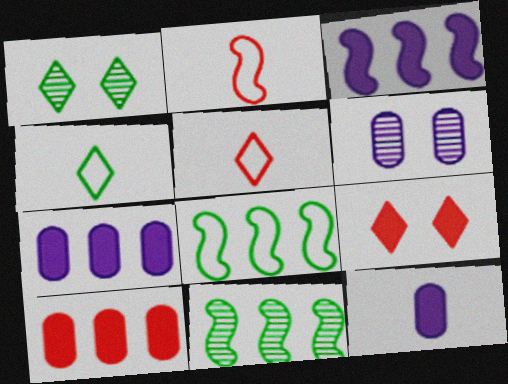[[1, 2, 7]]